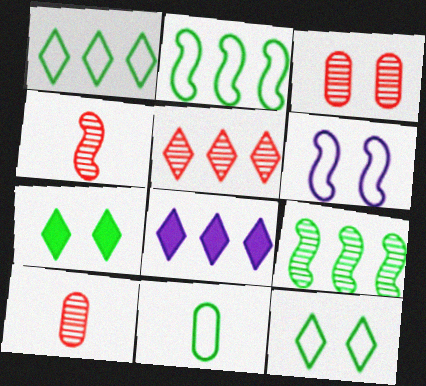[[1, 5, 8], 
[2, 11, 12], 
[3, 4, 5], 
[3, 6, 7], 
[7, 9, 11]]